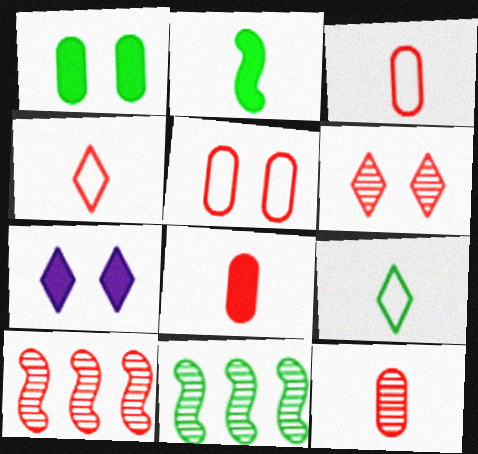[[1, 9, 11], 
[3, 7, 11], 
[3, 8, 12], 
[6, 10, 12]]